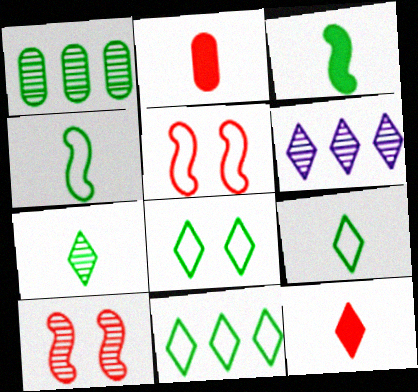[[1, 3, 8], 
[6, 8, 12], 
[8, 9, 11]]